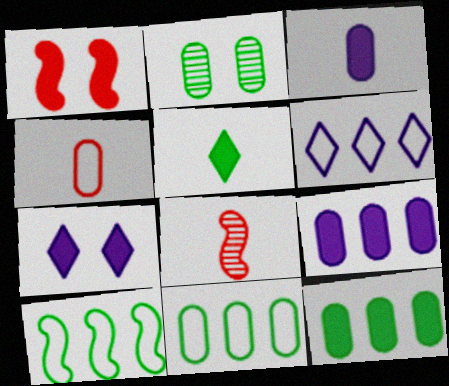[[1, 5, 9], 
[2, 4, 9], 
[2, 5, 10], 
[7, 8, 11]]